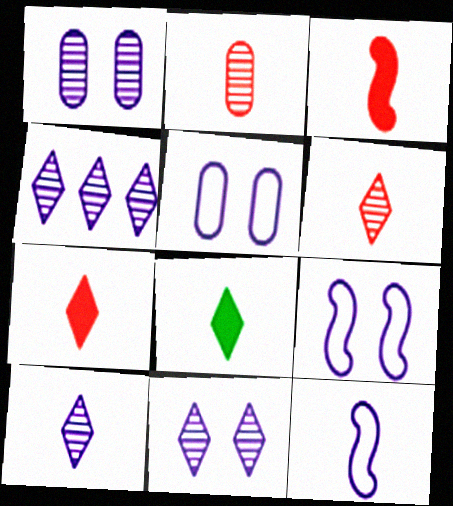[[2, 8, 12], 
[4, 10, 11]]